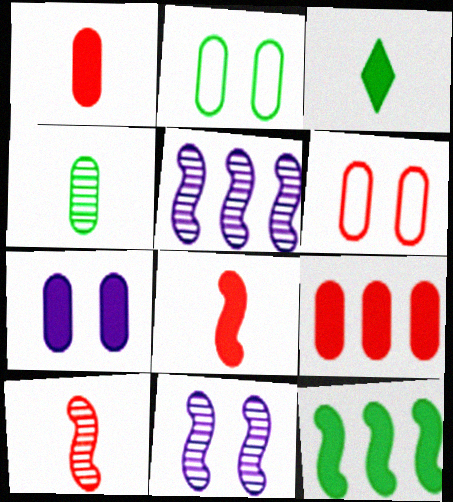[[3, 5, 6]]